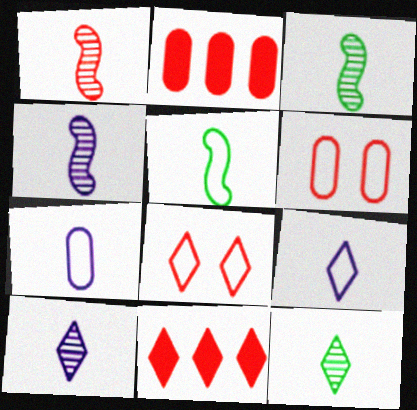[[1, 2, 8], 
[1, 3, 4], 
[1, 6, 11]]